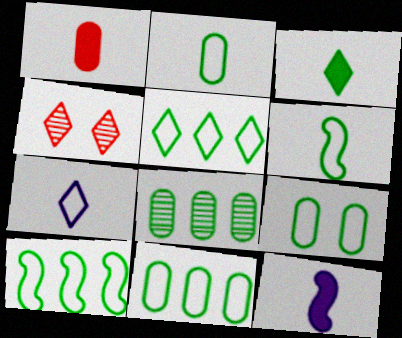[[1, 3, 12], 
[2, 9, 11], 
[4, 11, 12], 
[5, 6, 9], 
[5, 10, 11]]